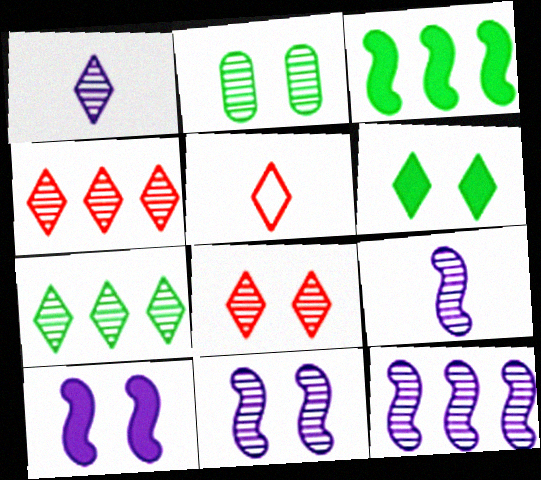[[1, 7, 8], 
[2, 4, 9], 
[2, 8, 11], 
[9, 11, 12]]